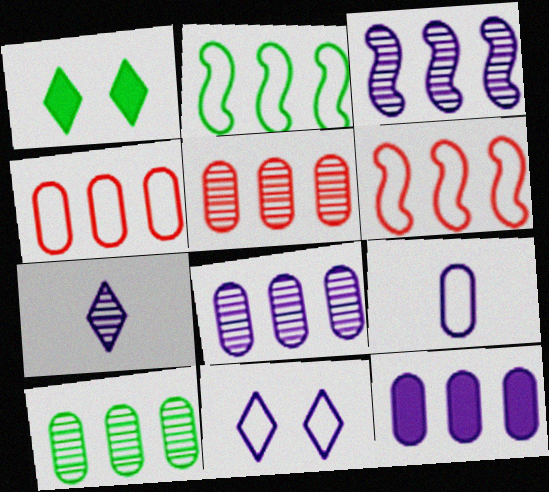[[4, 10, 12], 
[5, 8, 10]]